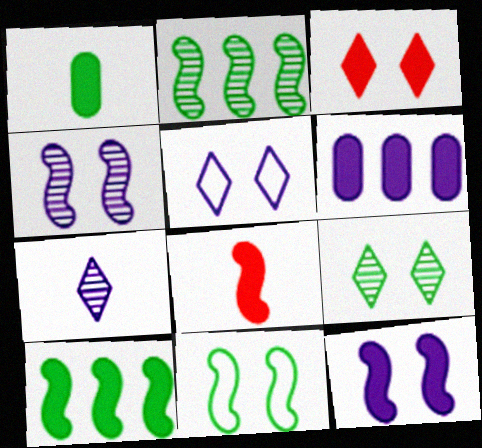[[3, 5, 9], 
[8, 10, 12]]